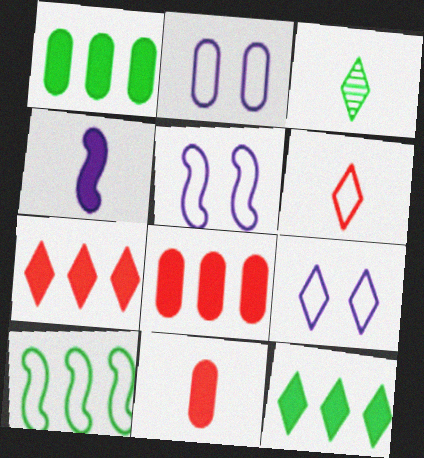[[2, 5, 9], 
[2, 6, 10], 
[3, 5, 8], 
[3, 7, 9]]